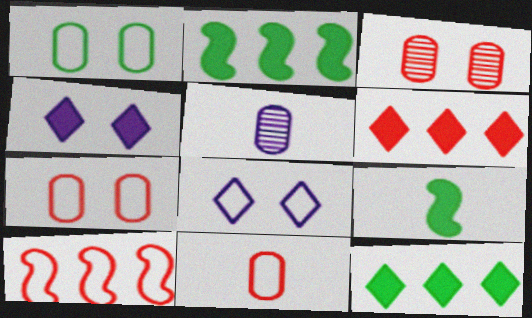[]